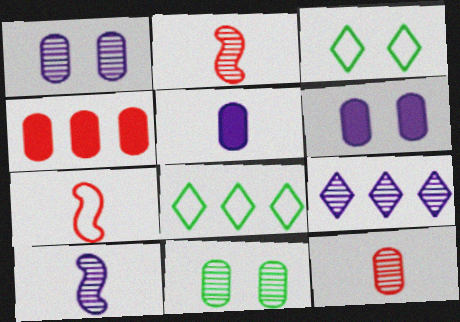[[1, 9, 10], 
[2, 6, 8], 
[2, 9, 11], 
[3, 4, 10]]